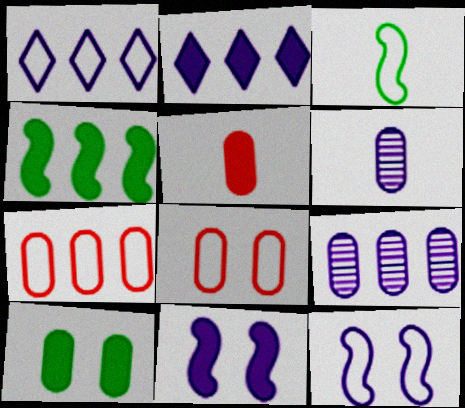[[1, 3, 8], 
[1, 6, 11], 
[2, 6, 12], 
[6, 7, 10]]